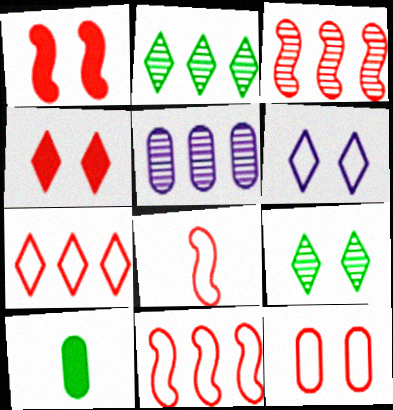[[1, 3, 8], 
[2, 3, 5], 
[3, 6, 10], 
[4, 6, 9], 
[5, 10, 12], 
[7, 8, 12]]